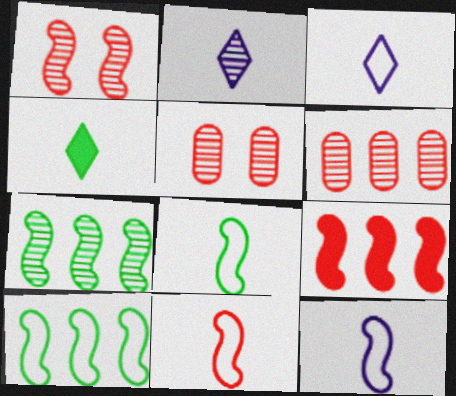[[1, 9, 11], 
[2, 5, 7], 
[8, 11, 12]]